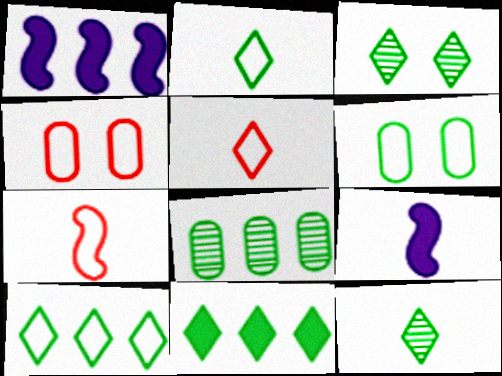[[1, 4, 12], 
[2, 3, 11]]